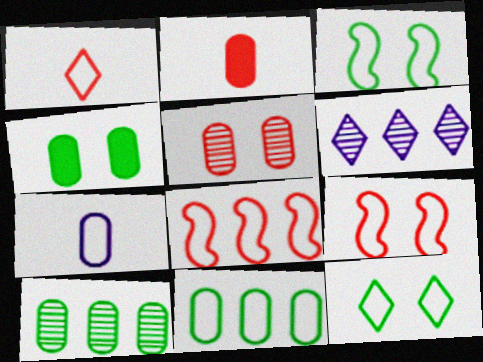[[2, 3, 6], 
[7, 8, 12]]